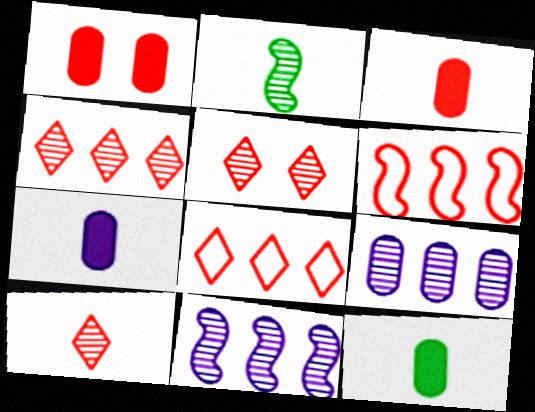[[1, 6, 10], 
[2, 5, 9], 
[3, 5, 6], 
[3, 7, 12], 
[4, 5, 10]]